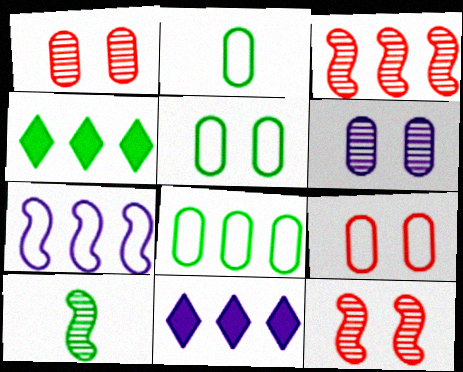[[2, 5, 8], 
[2, 11, 12], 
[3, 8, 11], 
[4, 5, 10], 
[9, 10, 11]]